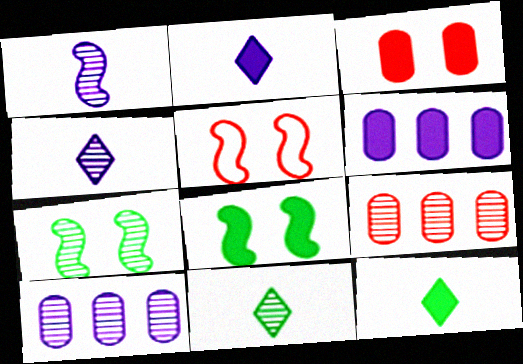[[4, 7, 9], 
[5, 6, 11], 
[5, 10, 12]]